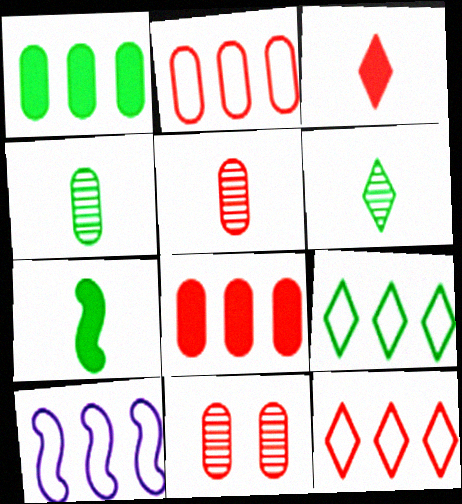[[2, 9, 10]]